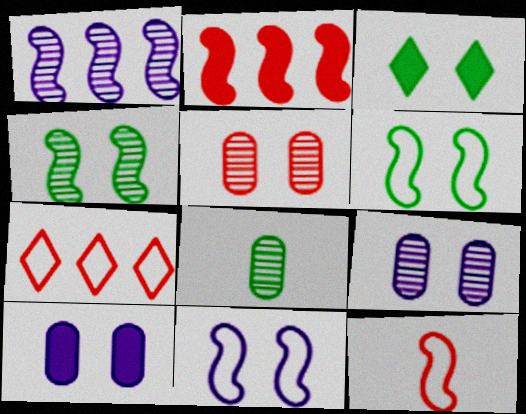[[3, 5, 11]]